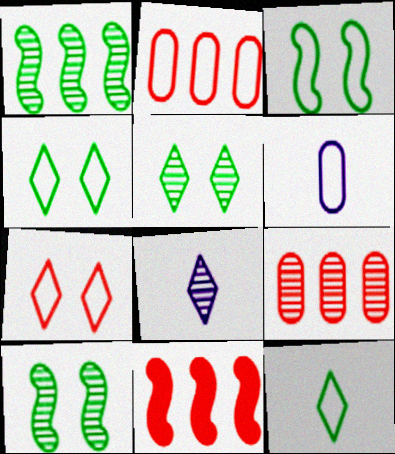[[5, 6, 11], 
[8, 9, 10]]